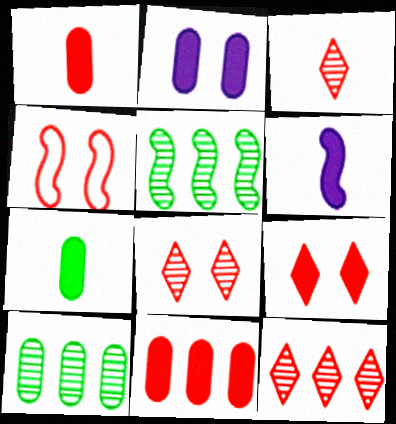[[1, 4, 12], 
[2, 7, 11], 
[3, 4, 11], 
[3, 8, 12], 
[4, 5, 6]]